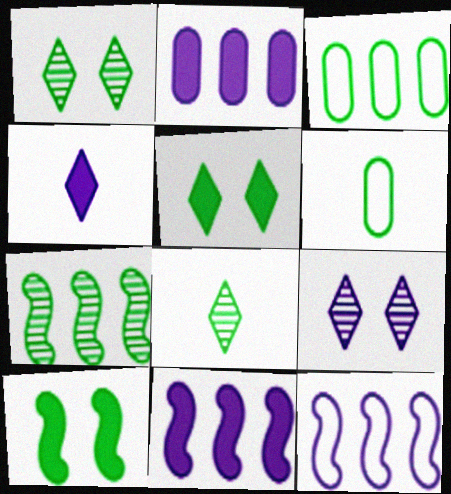[[3, 8, 10], 
[5, 6, 7]]